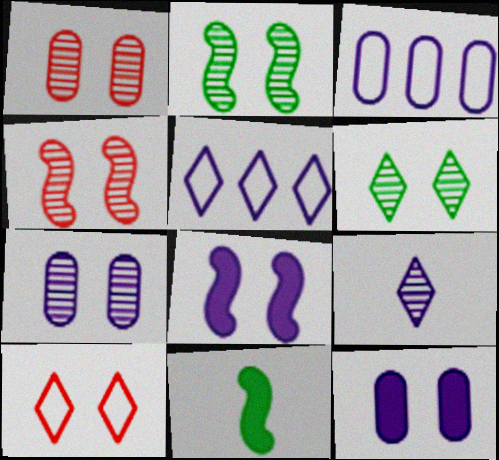[[1, 5, 11], 
[2, 10, 12], 
[3, 8, 9], 
[4, 6, 7]]